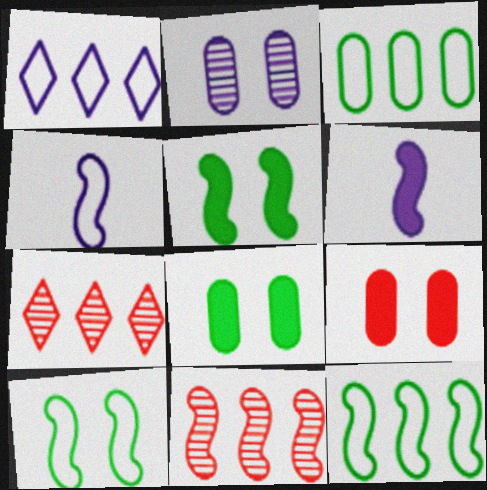[[1, 2, 6], 
[4, 5, 11], 
[4, 7, 8], 
[6, 10, 11]]